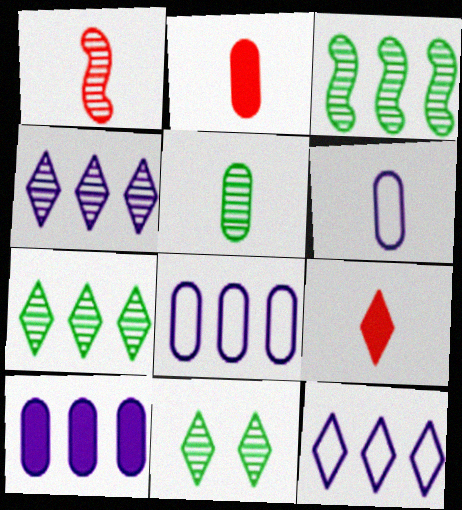[[2, 5, 6], 
[3, 5, 11], 
[9, 11, 12]]